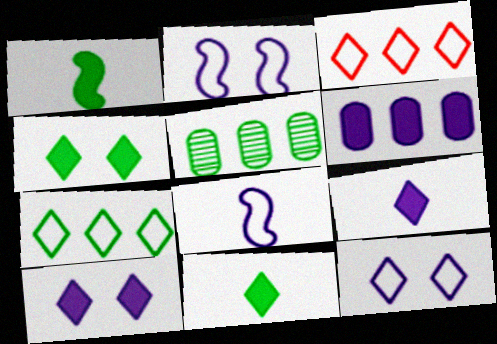[]